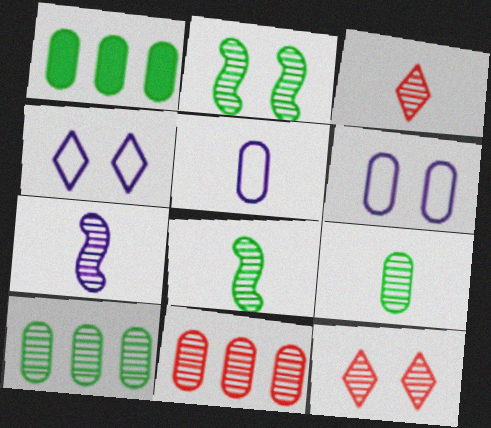[[3, 7, 9], 
[7, 10, 12]]